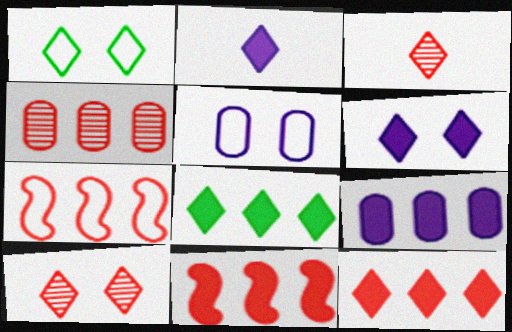[[1, 6, 10], 
[4, 7, 12], 
[8, 9, 11]]